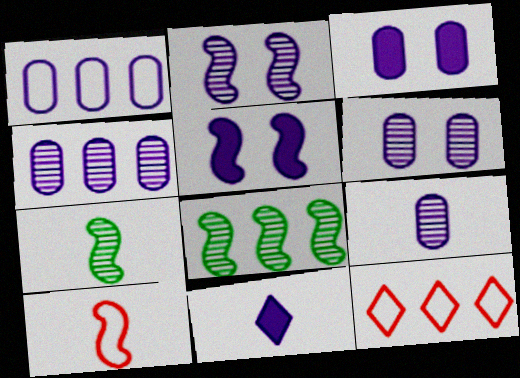[[1, 2, 11], 
[1, 3, 9], 
[3, 7, 12], 
[4, 6, 9], 
[5, 8, 10]]